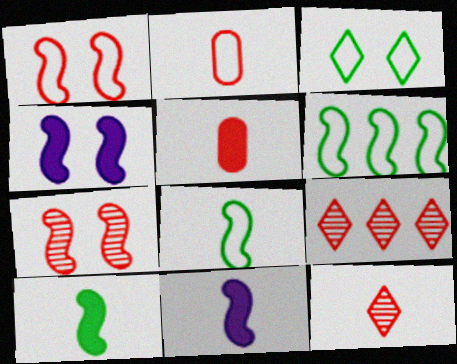[[1, 5, 9], 
[6, 7, 11]]